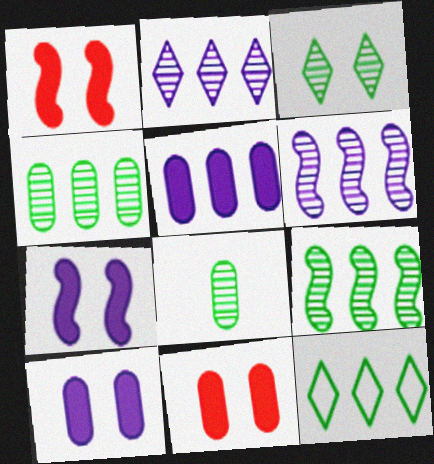[[3, 8, 9]]